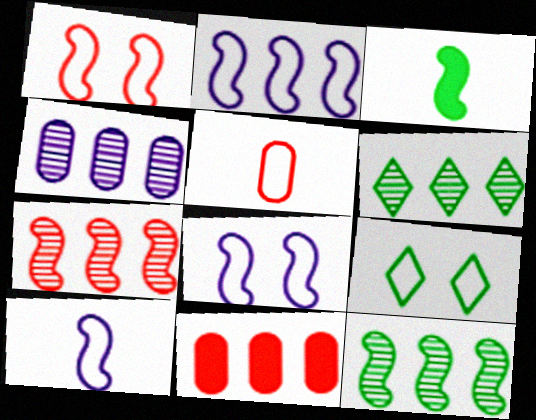[[2, 5, 9], 
[2, 6, 11], 
[2, 8, 10], 
[3, 7, 8], 
[4, 6, 7]]